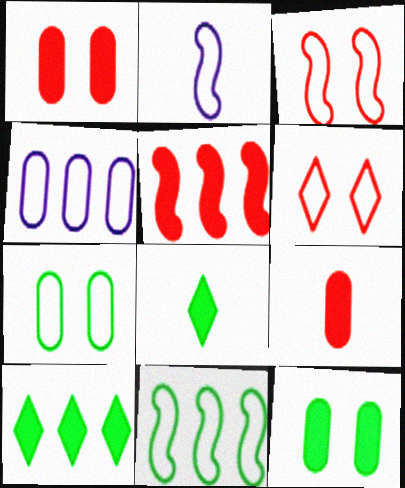[[2, 3, 11]]